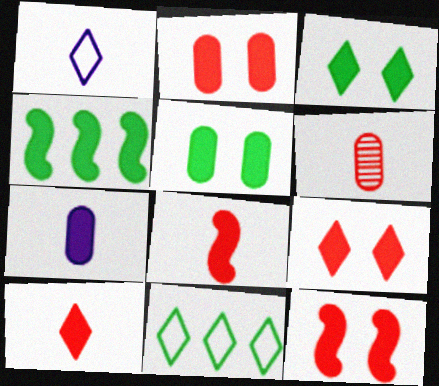[[2, 9, 12], 
[4, 7, 9]]